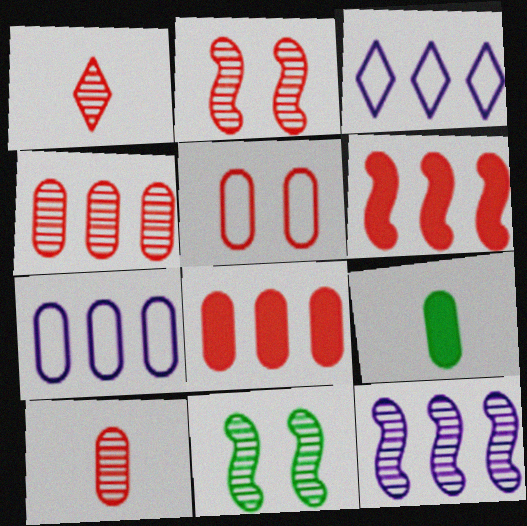[[1, 2, 4], 
[1, 5, 6], 
[2, 3, 9], 
[5, 8, 10]]